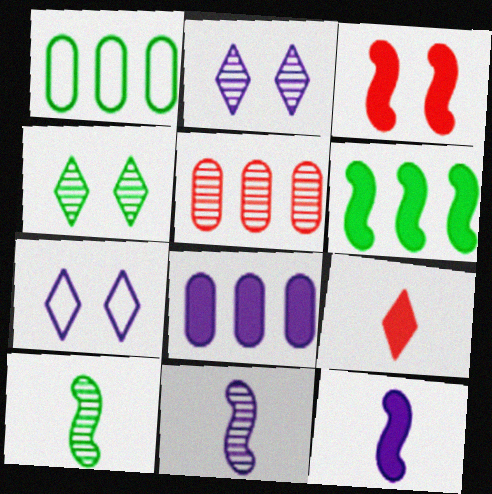[[1, 5, 8], 
[2, 5, 10], 
[3, 6, 12], 
[4, 5, 11], 
[7, 8, 11]]